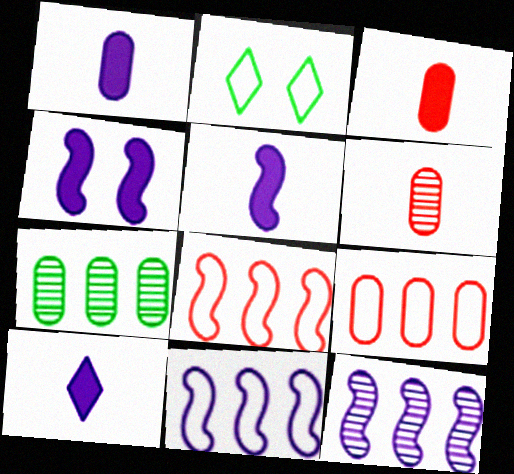[[1, 5, 10], 
[2, 3, 12]]